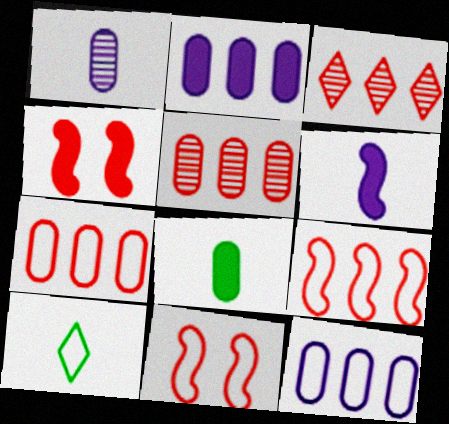[[10, 11, 12]]